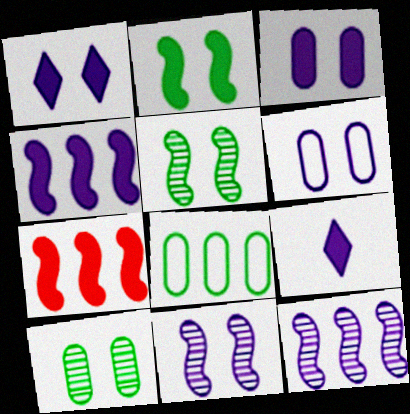[[1, 6, 11], 
[3, 4, 9], 
[6, 9, 12]]